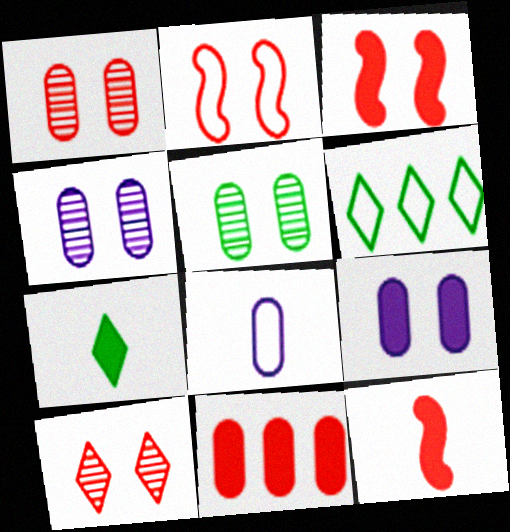[[1, 4, 5], 
[2, 6, 8], 
[4, 6, 12], 
[5, 8, 11]]